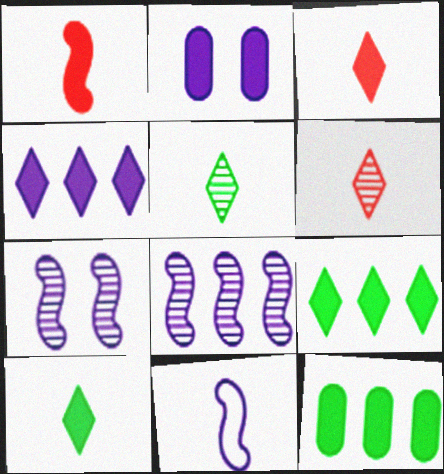[[1, 2, 9]]